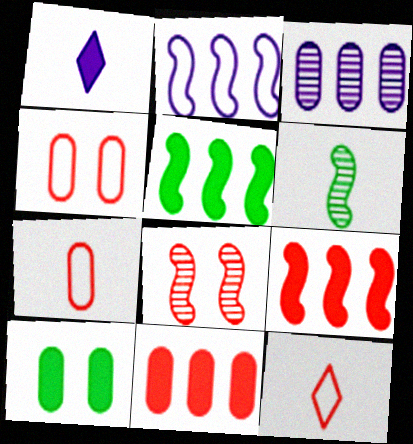[[1, 6, 7], 
[1, 9, 10], 
[3, 7, 10], 
[8, 11, 12]]